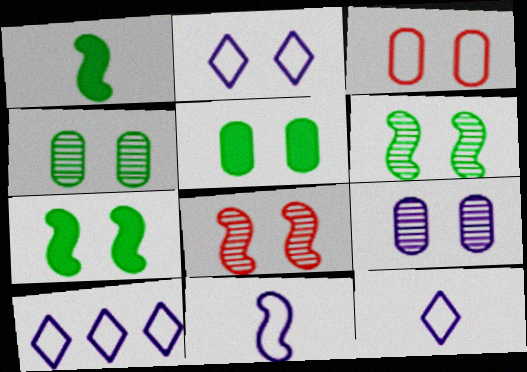[[2, 5, 8], 
[2, 10, 12], 
[3, 5, 9]]